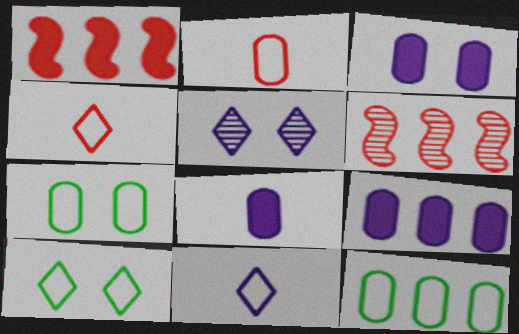[[3, 8, 9], 
[6, 8, 10]]